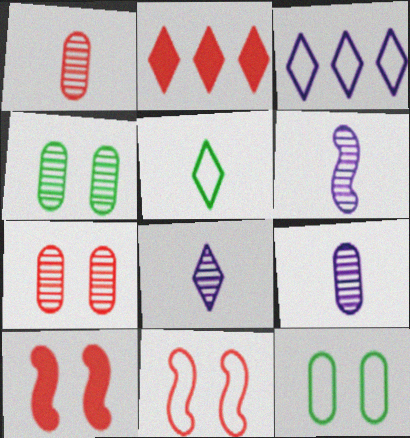[[1, 2, 11], 
[2, 6, 12], 
[6, 8, 9]]